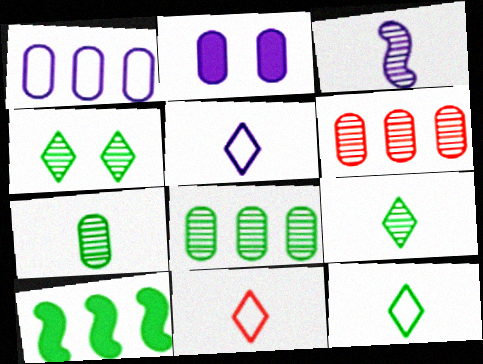[[3, 4, 6], 
[5, 11, 12]]